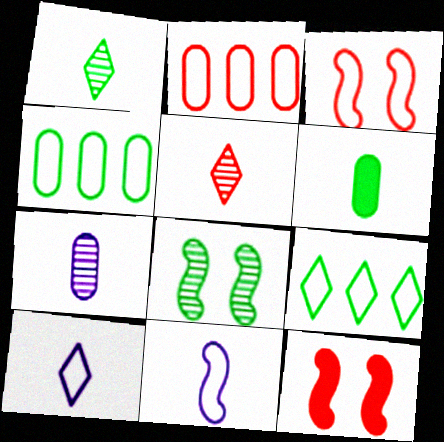[[2, 5, 12], 
[3, 4, 10], 
[5, 6, 11], 
[6, 8, 9], 
[7, 9, 12]]